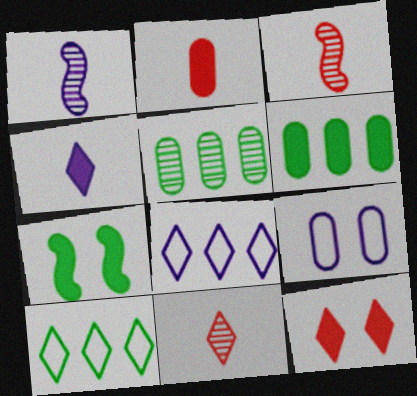[[2, 5, 9]]